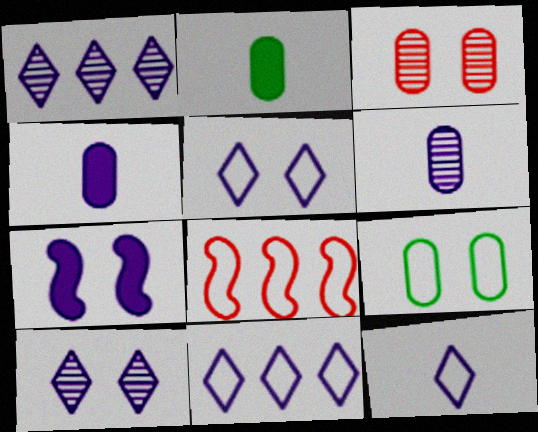[[2, 8, 10], 
[5, 11, 12], 
[6, 7, 11], 
[8, 9, 12]]